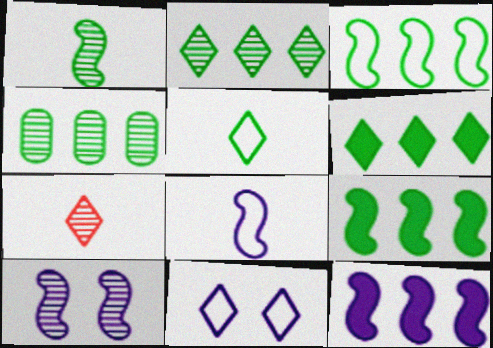[[3, 4, 6], 
[4, 7, 10], 
[6, 7, 11], 
[8, 10, 12]]